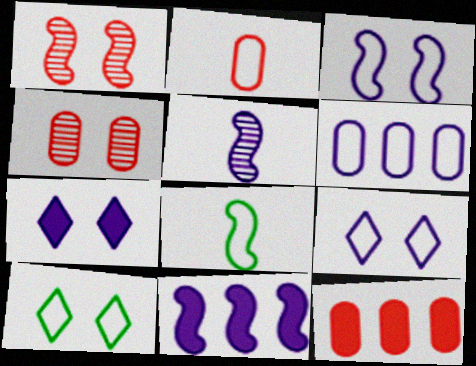[[1, 8, 11], 
[2, 4, 12], 
[3, 5, 11], 
[5, 6, 7], 
[5, 10, 12]]